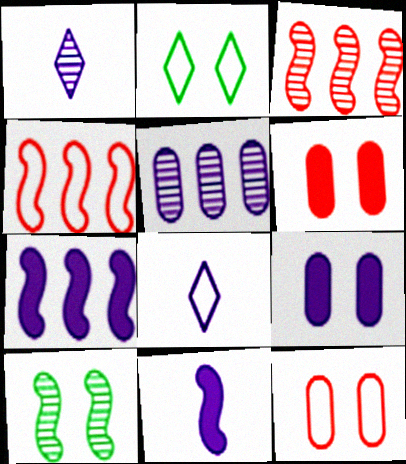[[4, 10, 11]]